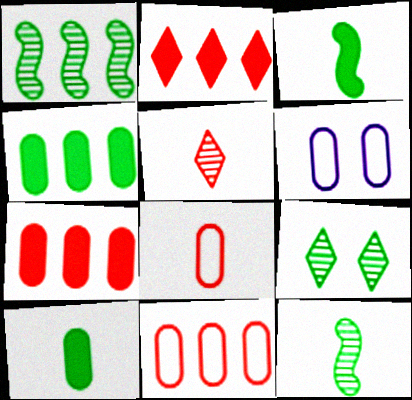[[2, 6, 12]]